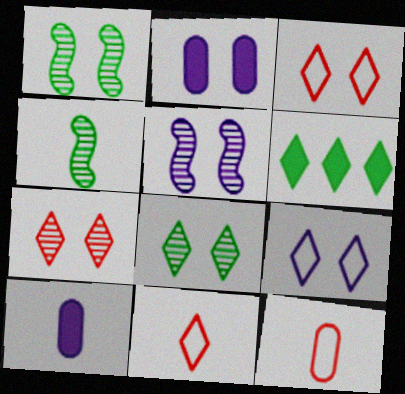[[1, 2, 3], 
[2, 5, 9], 
[4, 10, 11], 
[5, 6, 12]]